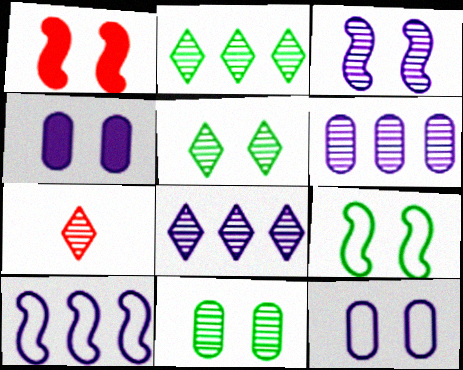[[1, 3, 9], 
[1, 5, 12], 
[5, 7, 8]]